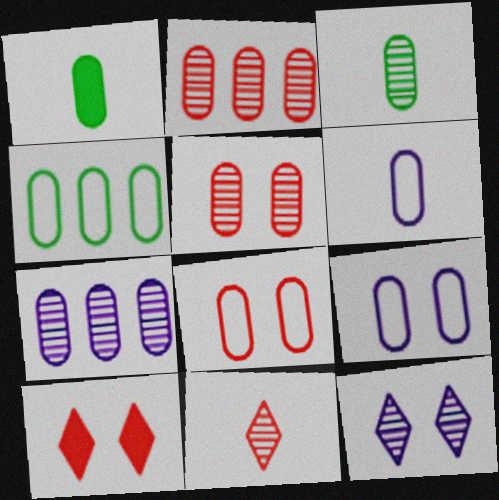[[1, 2, 9], 
[1, 7, 8], 
[3, 5, 7], 
[4, 6, 8]]